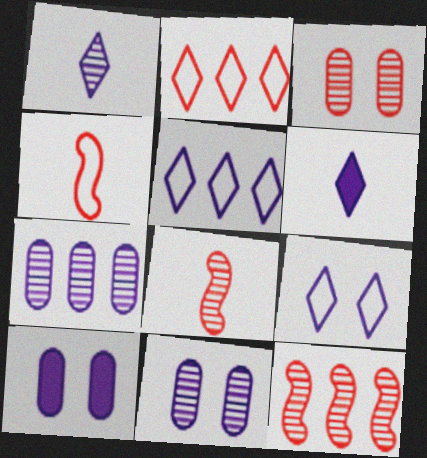[]